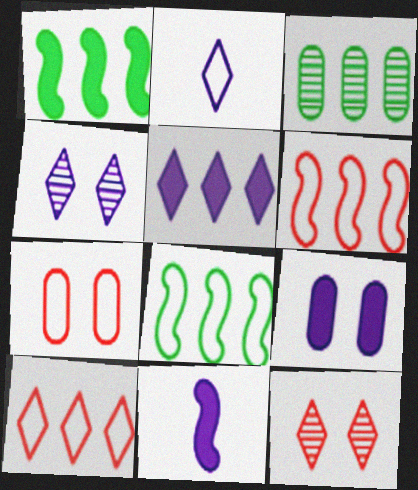[[2, 4, 5], 
[2, 7, 8], 
[3, 5, 6], 
[5, 9, 11]]